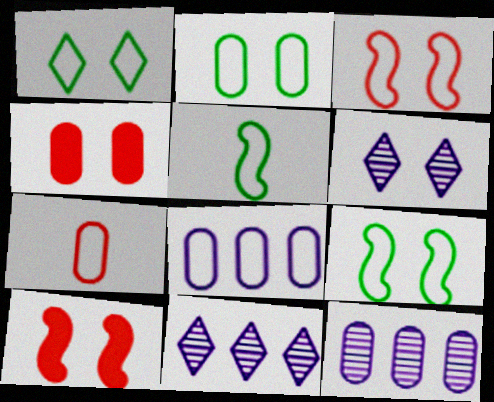[[1, 2, 9], 
[2, 6, 10], 
[2, 7, 8], 
[4, 5, 11], 
[4, 6, 9]]